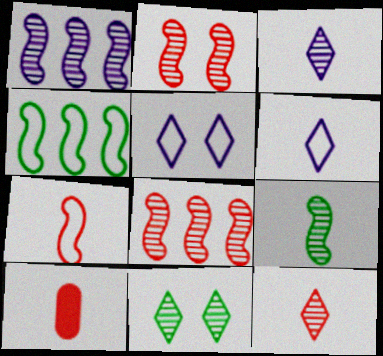[[1, 2, 9], 
[6, 9, 10], 
[7, 10, 12]]